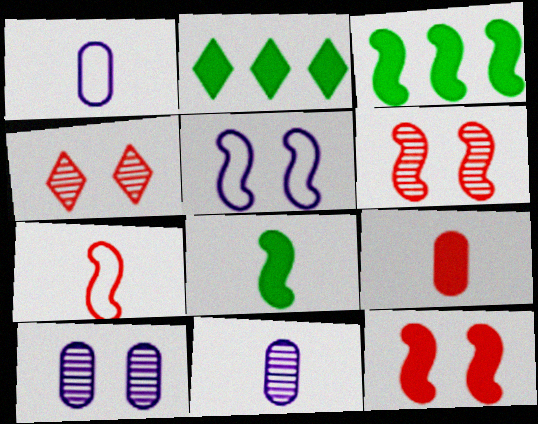[[1, 2, 6], 
[1, 3, 4], 
[2, 7, 10]]